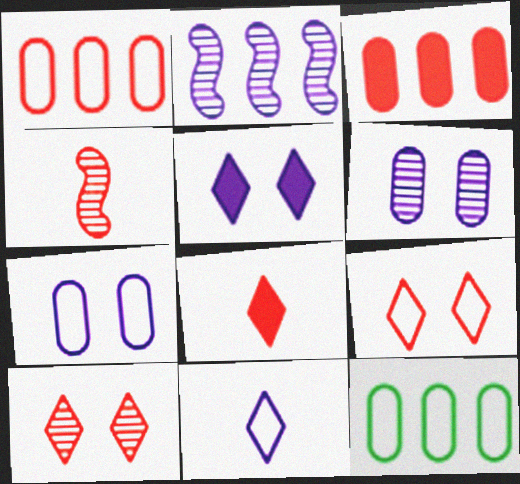[[3, 4, 9], 
[4, 5, 12]]